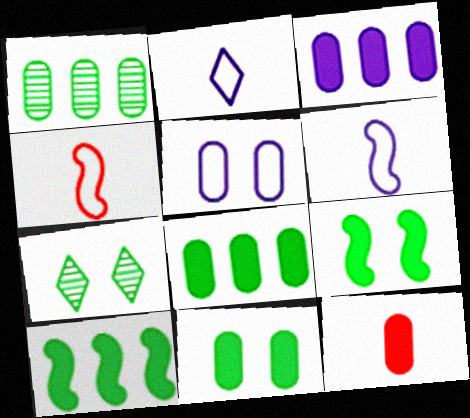[[1, 5, 12], 
[3, 4, 7], 
[3, 11, 12]]